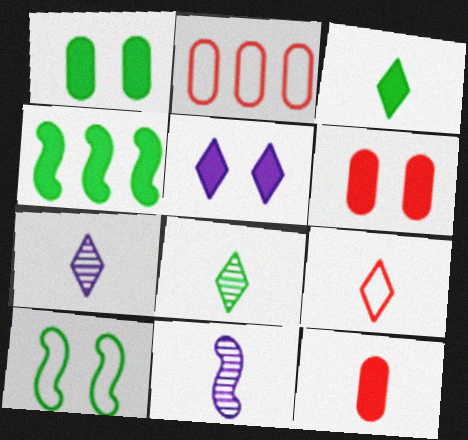[[1, 3, 4], 
[3, 7, 9], 
[4, 5, 12]]